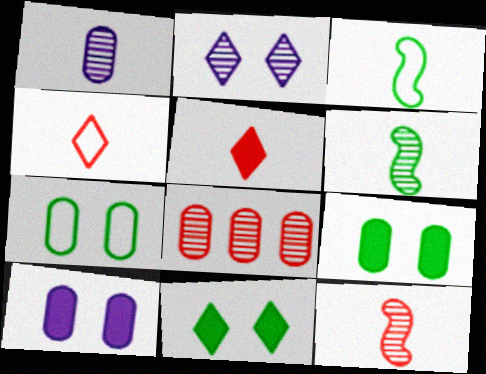[[1, 3, 5], 
[2, 6, 8]]